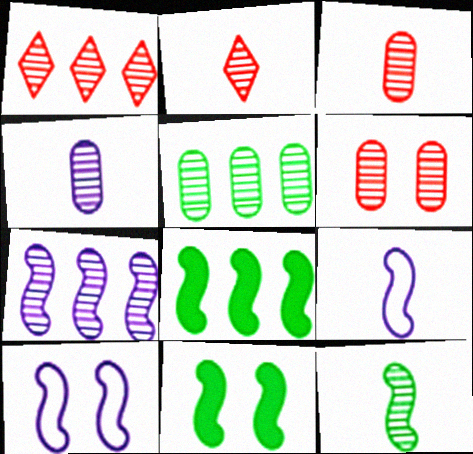[[1, 5, 7], 
[2, 4, 12], 
[4, 5, 6]]